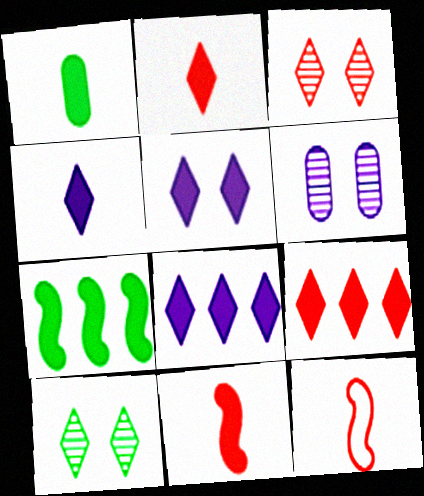[[1, 4, 11], 
[4, 5, 8]]